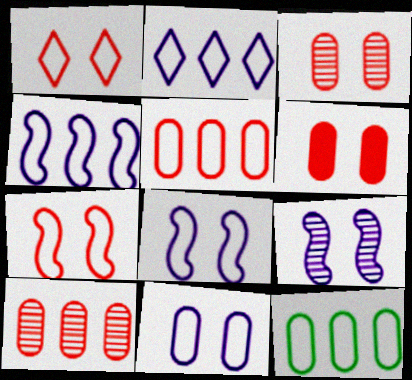[]